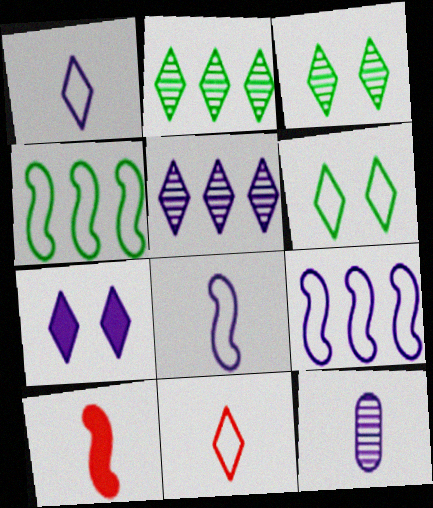[[1, 5, 7], 
[2, 7, 11], 
[7, 9, 12]]